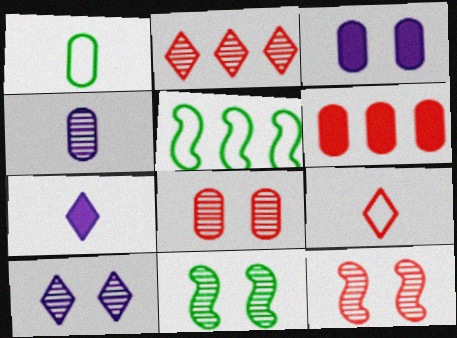[[2, 4, 11], 
[5, 7, 8], 
[6, 9, 12], 
[8, 10, 11]]